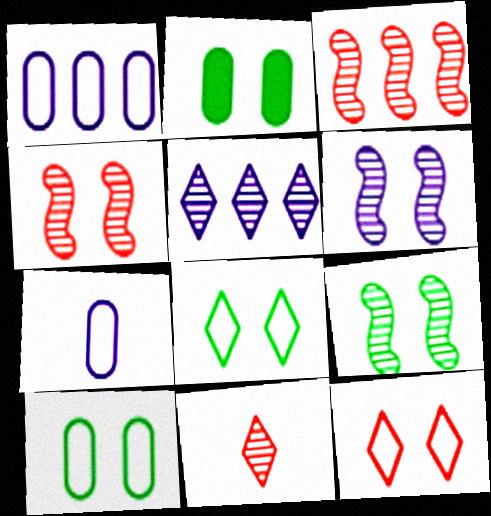[[2, 6, 12], 
[2, 8, 9], 
[4, 6, 9]]